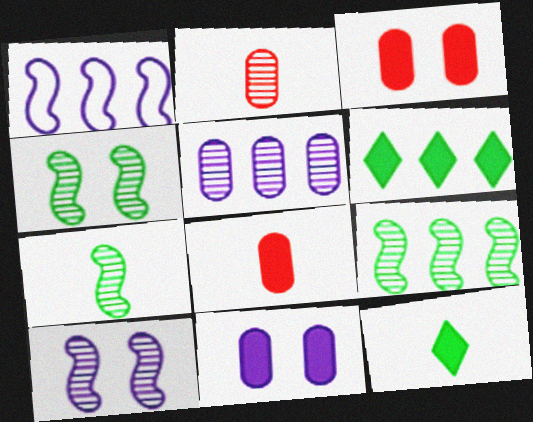[[4, 7, 9]]